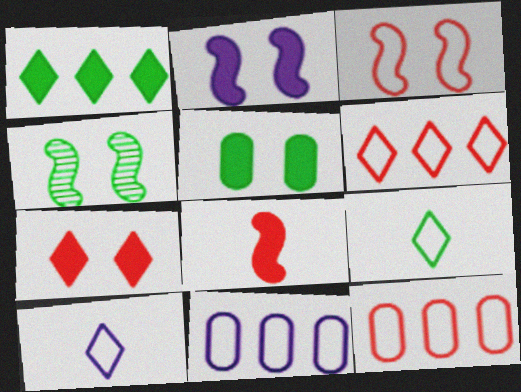[[2, 3, 4], 
[2, 5, 7], 
[3, 9, 11]]